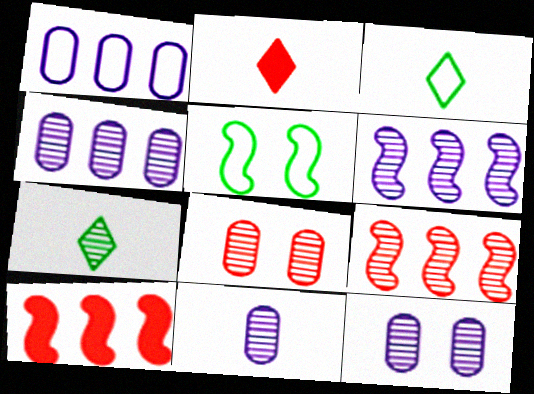[[2, 4, 5], 
[3, 10, 12], 
[4, 11, 12], 
[6, 7, 8], 
[7, 9, 12]]